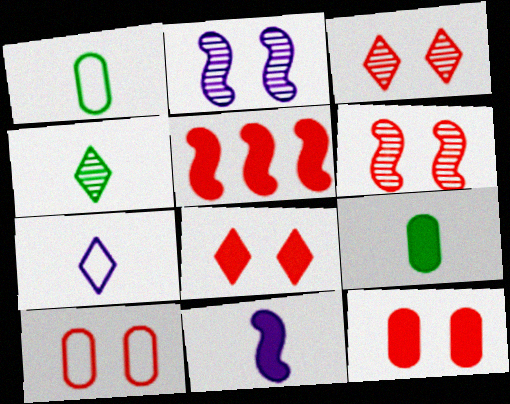[[6, 8, 10]]